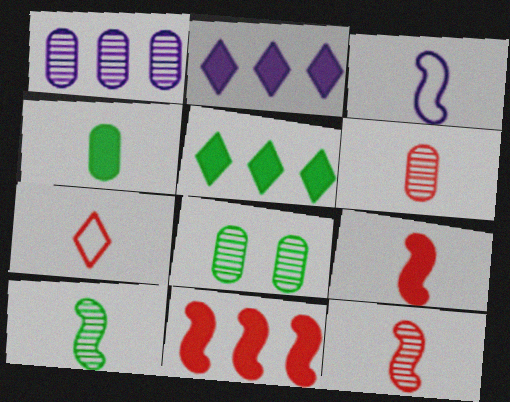[[1, 6, 8], 
[3, 9, 10], 
[6, 7, 9]]